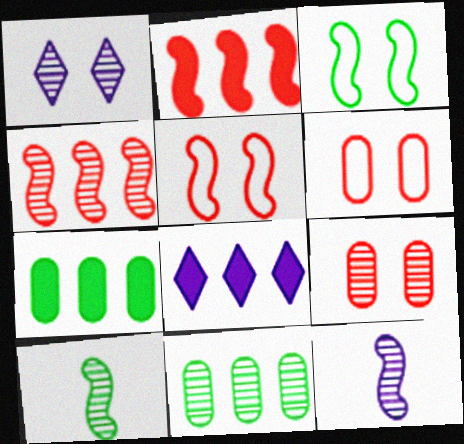[[2, 3, 12], 
[2, 7, 8], 
[6, 8, 10]]